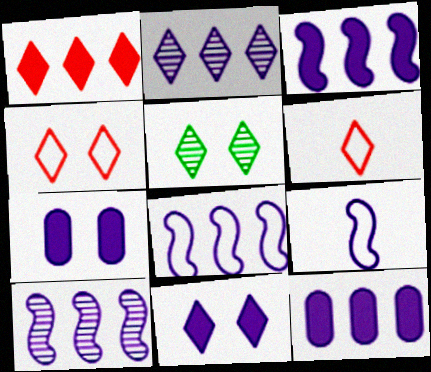[[2, 7, 9], 
[2, 8, 12], 
[3, 8, 10], 
[4, 5, 11]]